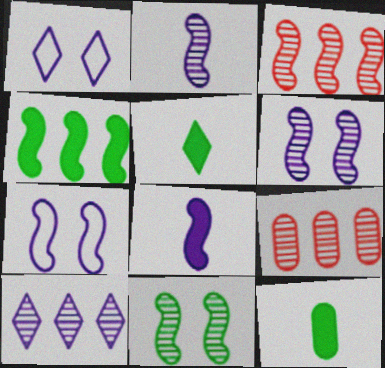[[1, 3, 12], 
[2, 3, 11], 
[5, 7, 9]]